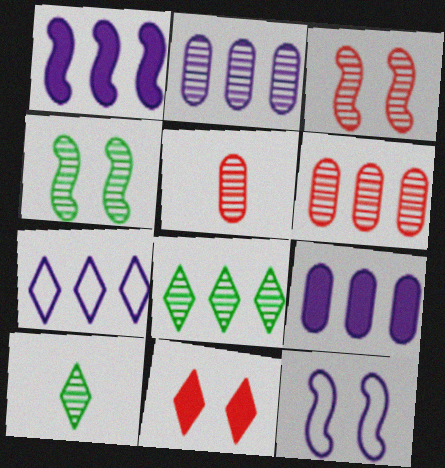[[1, 2, 7], 
[2, 3, 10], 
[7, 10, 11]]